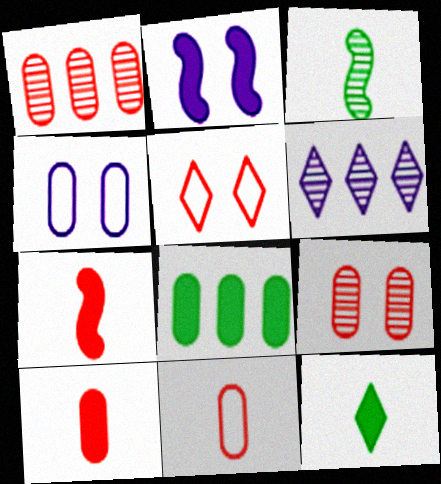[[1, 5, 7], 
[3, 6, 9], 
[5, 6, 12]]